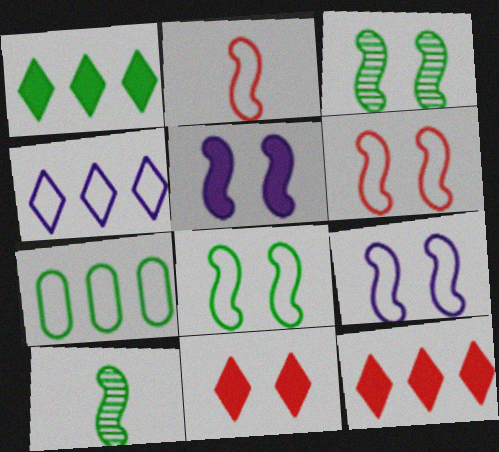[[3, 5, 6], 
[6, 8, 9]]